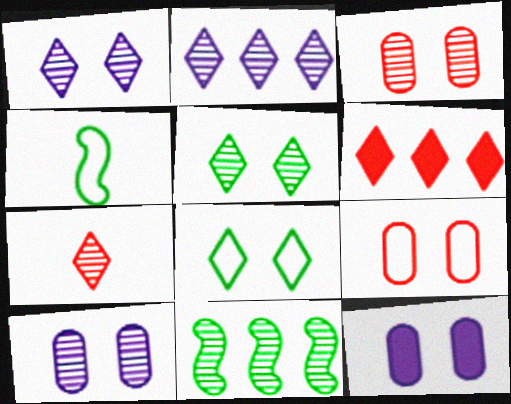[[2, 5, 7], 
[4, 6, 10], 
[7, 10, 11]]